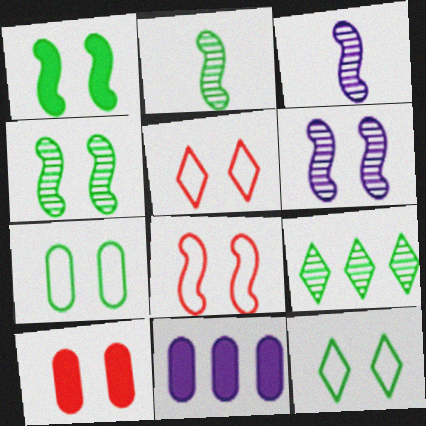[[1, 6, 8], 
[2, 5, 11], 
[6, 10, 12]]